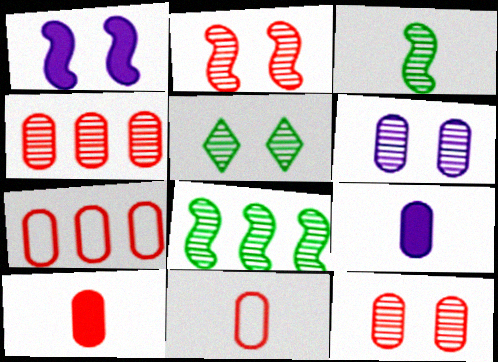[[2, 5, 6], 
[7, 10, 12]]